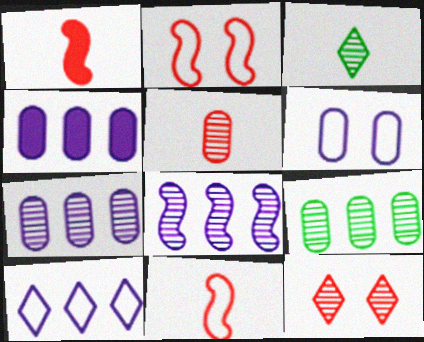[[2, 3, 4], 
[4, 8, 10]]